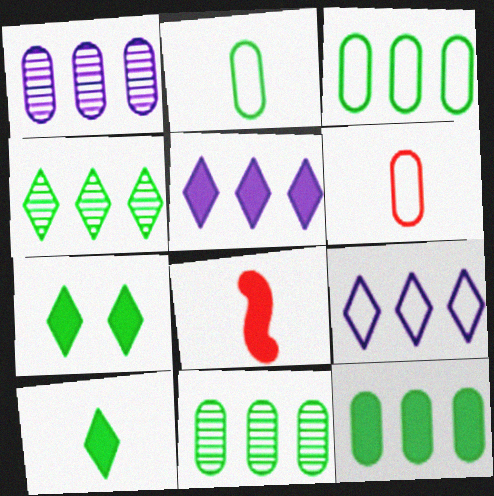[[3, 11, 12]]